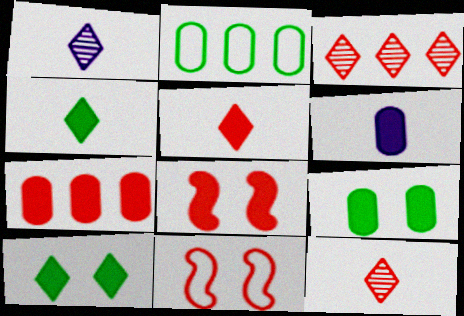[[1, 2, 8], 
[5, 7, 8], 
[6, 7, 9], 
[7, 11, 12]]